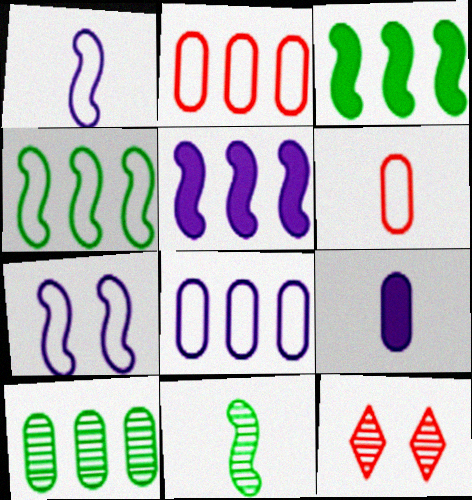[[4, 9, 12]]